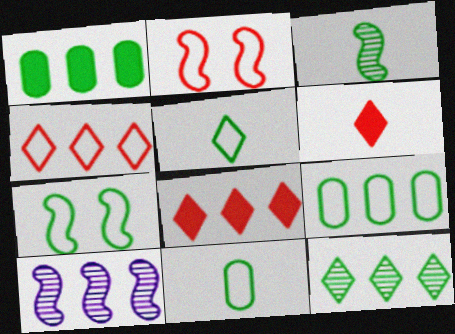[[1, 4, 10], 
[5, 7, 9], 
[8, 9, 10]]